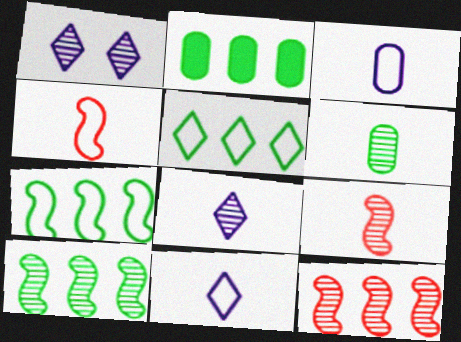[[1, 2, 4], 
[1, 6, 12], 
[2, 5, 10], 
[6, 8, 9]]